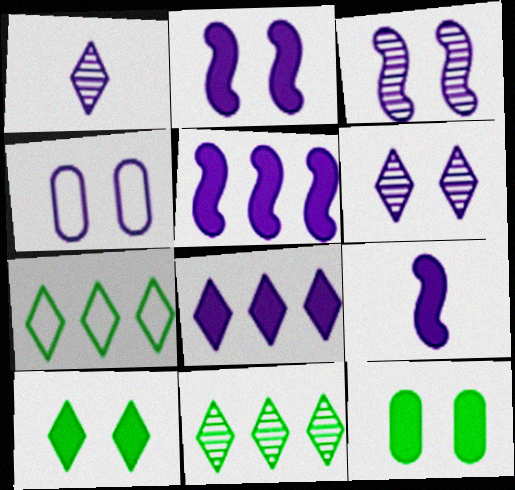[[1, 4, 5], 
[2, 4, 6], 
[2, 5, 9]]